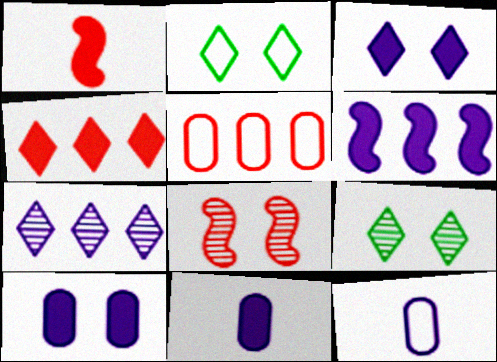[[2, 8, 10], 
[3, 6, 11]]